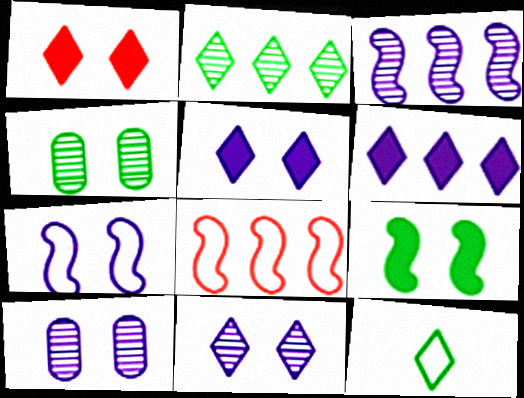[[1, 4, 7], 
[5, 7, 10]]